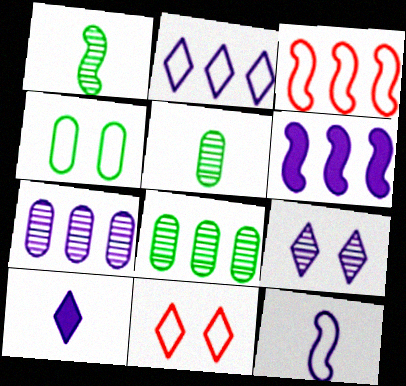[[2, 6, 7], 
[2, 9, 10], 
[5, 6, 11]]